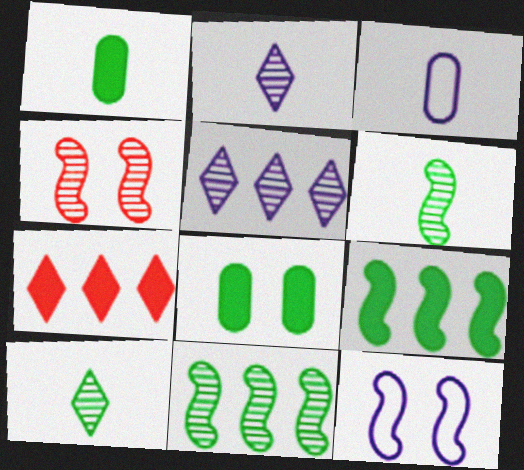[]